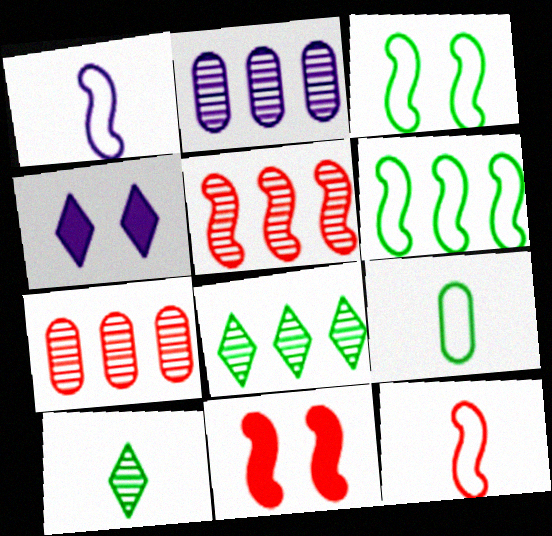[[1, 2, 4], 
[2, 5, 8], 
[4, 5, 9], 
[5, 11, 12]]